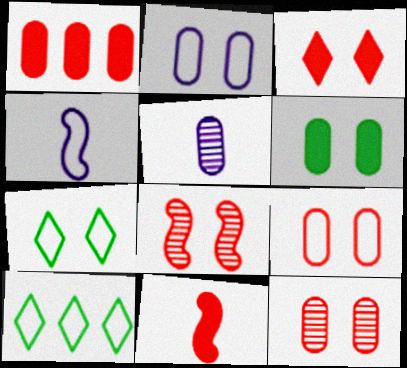[[1, 3, 11], 
[2, 6, 12], 
[3, 8, 9], 
[4, 9, 10]]